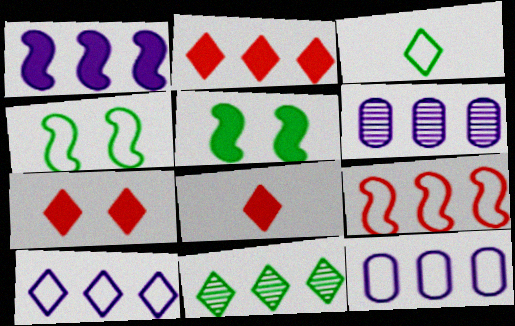[[1, 6, 10], 
[2, 7, 8], 
[2, 10, 11], 
[4, 6, 8]]